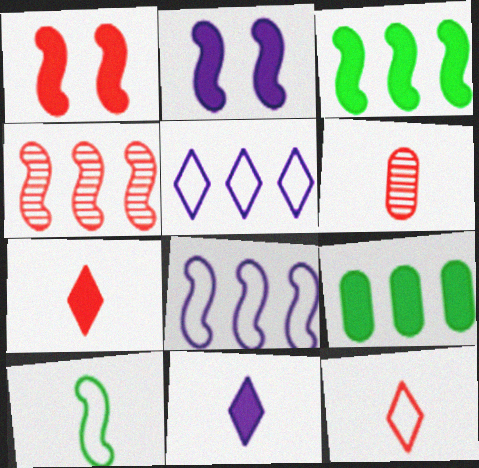[[1, 9, 11], 
[2, 4, 10], 
[2, 7, 9], 
[3, 4, 8], 
[4, 5, 9], 
[6, 10, 11]]